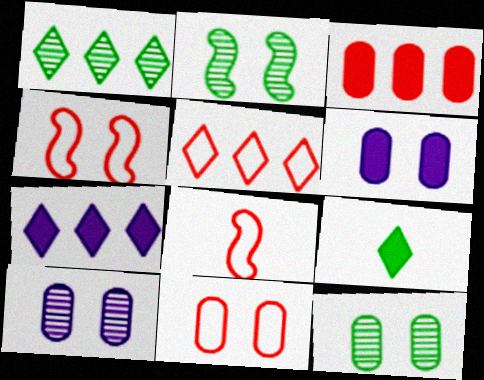[[1, 5, 7], 
[1, 6, 8], 
[5, 8, 11], 
[6, 11, 12], 
[7, 8, 12]]